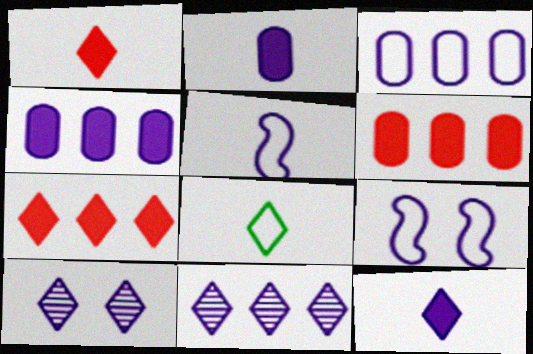[[2, 9, 11], 
[4, 5, 10], 
[7, 8, 10]]